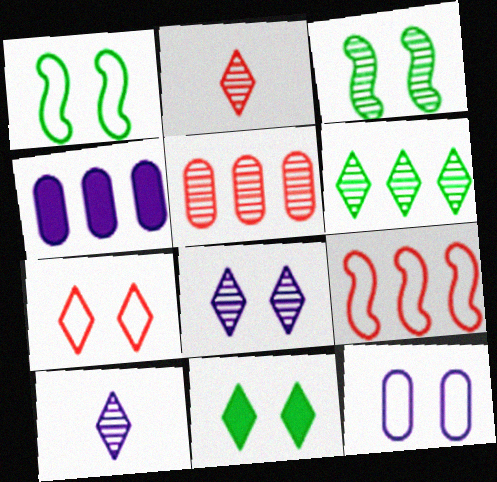[[1, 2, 4], 
[1, 7, 12], 
[2, 6, 8], 
[3, 5, 10], 
[4, 6, 9], 
[7, 8, 11]]